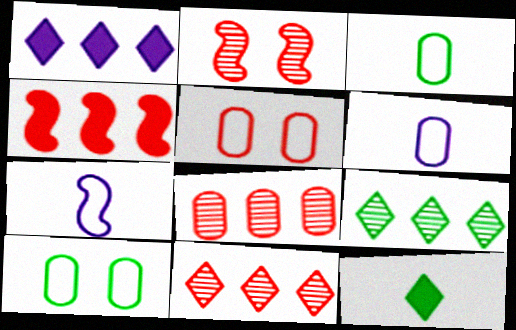[[1, 2, 3]]